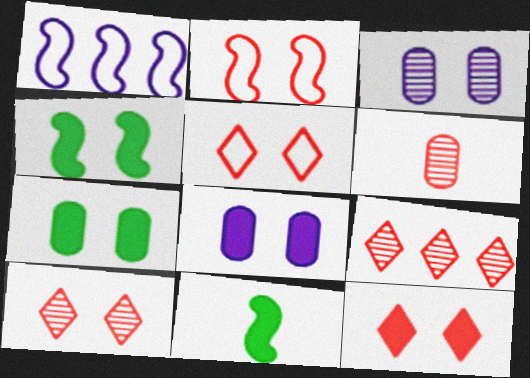[[3, 4, 5], 
[4, 8, 12], 
[5, 10, 12]]